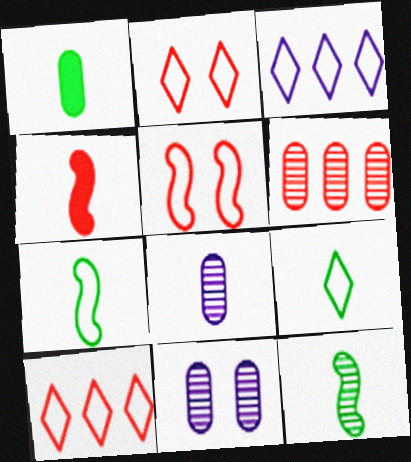[[1, 9, 12], 
[2, 3, 9], 
[2, 4, 6], 
[4, 8, 9]]